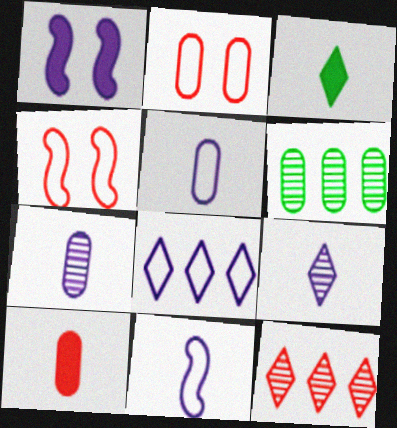[[1, 7, 8], 
[4, 10, 12]]